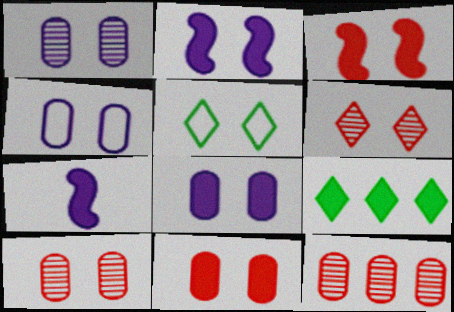[[1, 3, 5], 
[1, 4, 8], 
[2, 5, 10], 
[5, 7, 12], 
[7, 9, 11]]